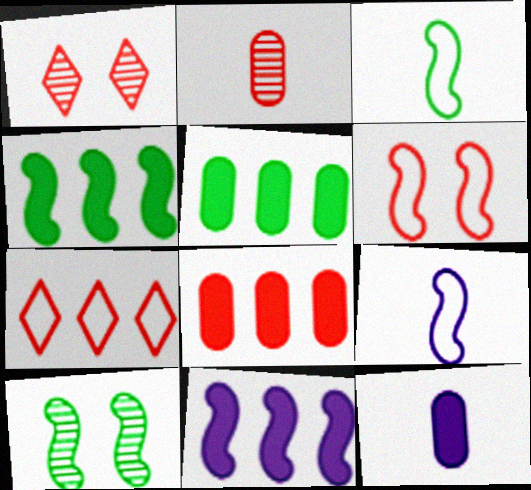[[1, 5, 9], 
[3, 4, 10], 
[7, 10, 12]]